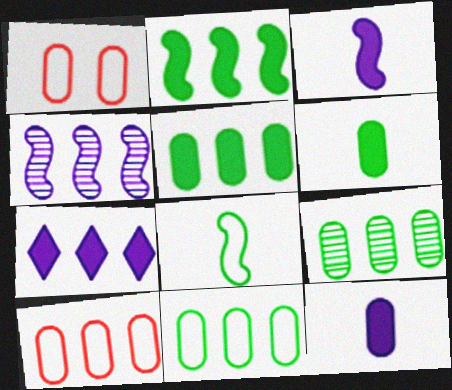[[1, 9, 12], 
[5, 9, 11]]